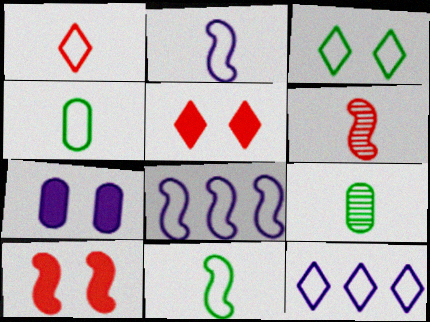[[1, 2, 4], 
[1, 3, 12], 
[5, 8, 9], 
[9, 10, 12]]